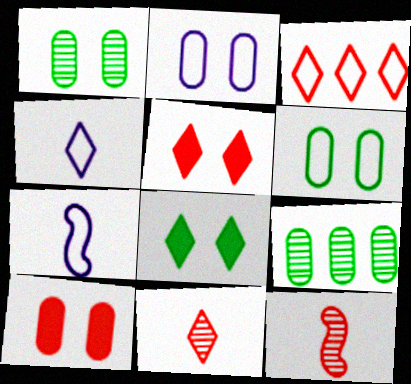[[1, 2, 10], 
[3, 5, 11], 
[3, 6, 7], 
[3, 10, 12], 
[5, 7, 9]]